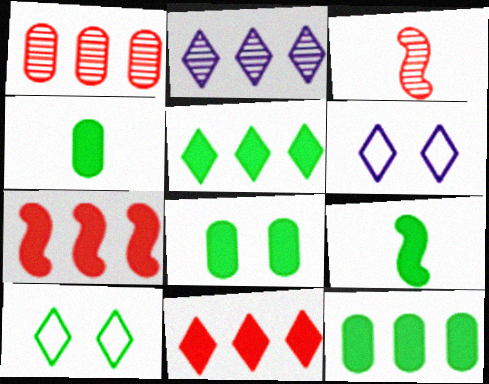[[1, 6, 9], 
[3, 6, 12], 
[4, 8, 12], 
[5, 8, 9]]